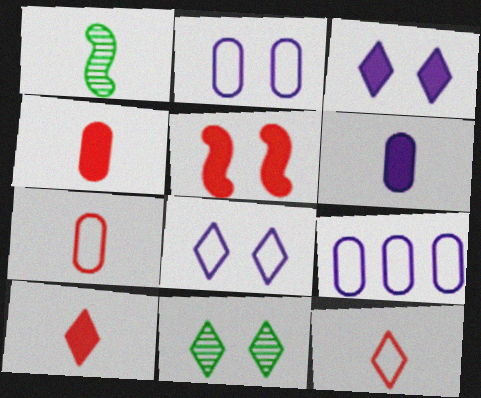[[1, 6, 12], 
[2, 5, 11]]